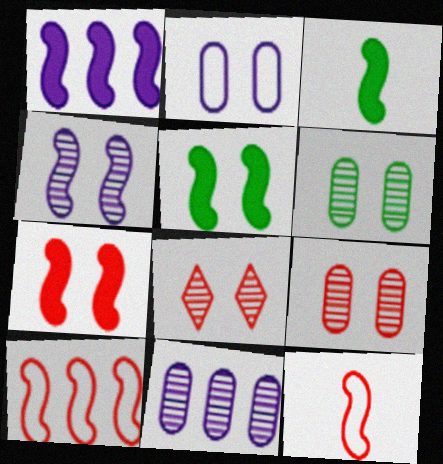[[1, 3, 7], 
[2, 5, 8], 
[3, 4, 10], 
[4, 6, 8]]